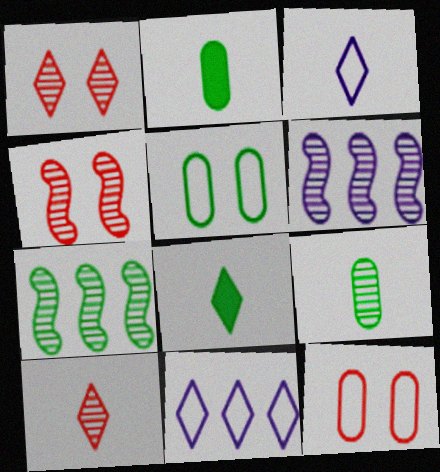[[1, 6, 9], 
[1, 8, 11], 
[2, 4, 11], 
[3, 8, 10], 
[5, 7, 8], 
[6, 8, 12]]